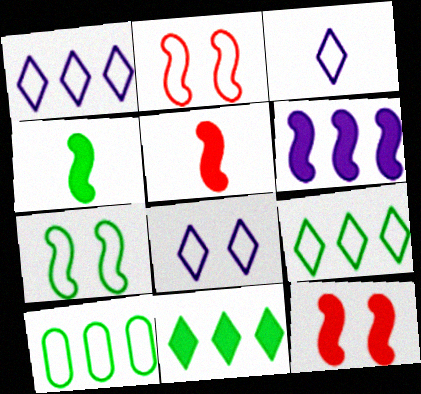[[1, 3, 8], 
[2, 3, 10], 
[4, 6, 12]]